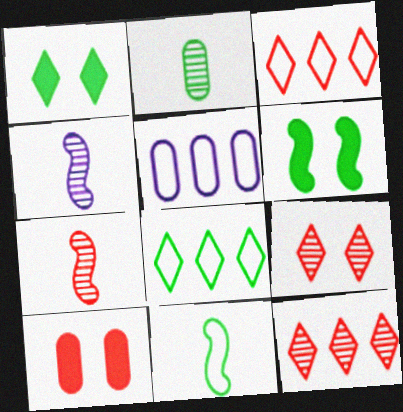[[1, 5, 7], 
[2, 5, 10], 
[2, 6, 8], 
[3, 7, 10], 
[4, 8, 10]]